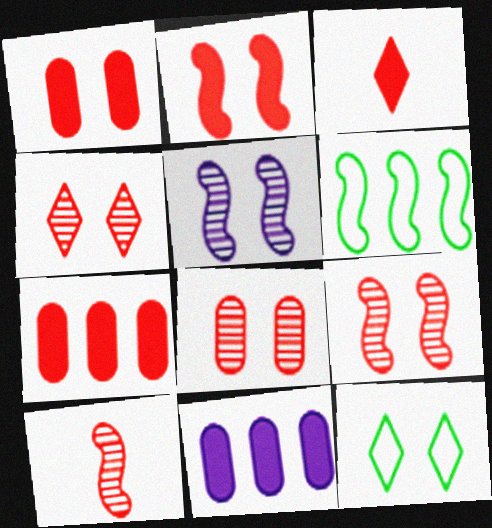[[1, 5, 12], 
[2, 3, 7], 
[4, 8, 9], 
[10, 11, 12]]